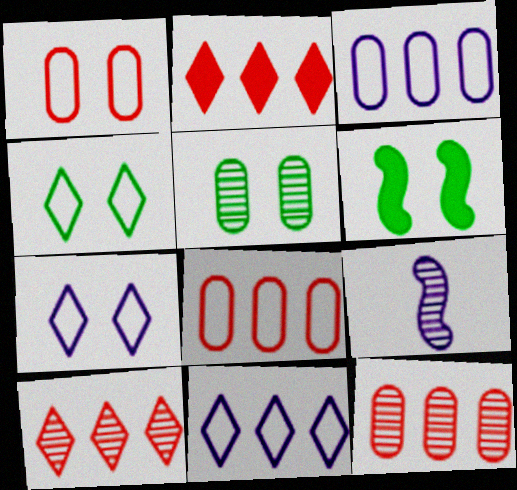[[4, 5, 6], 
[5, 9, 10]]